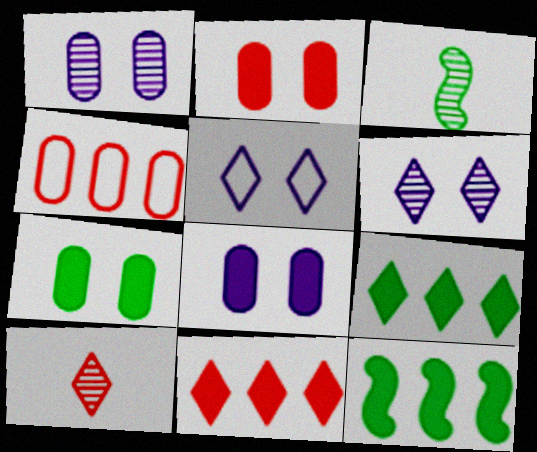[[2, 7, 8], 
[5, 9, 10]]